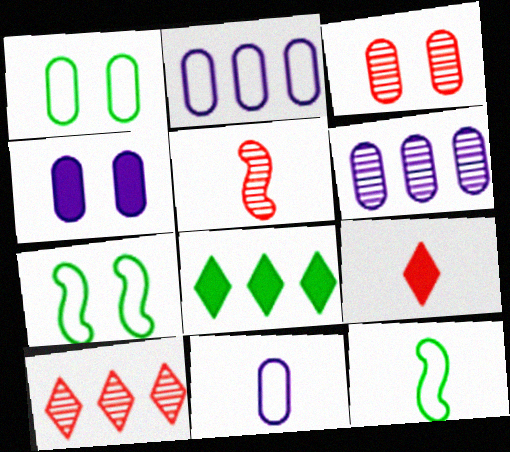[[1, 3, 4], 
[3, 5, 10], 
[4, 6, 11], 
[4, 10, 12], 
[6, 7, 9]]